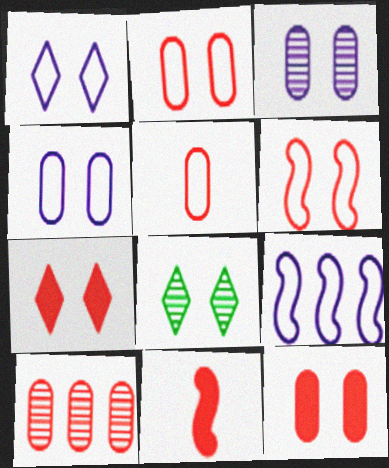[[1, 7, 8], 
[5, 10, 12]]